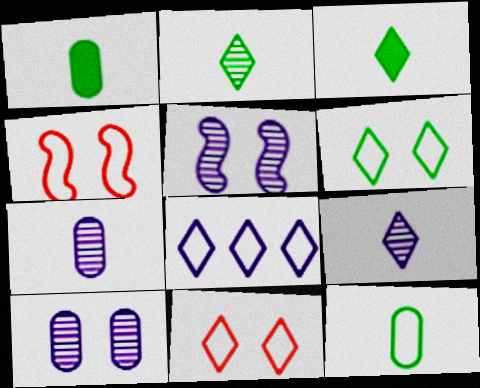[[4, 8, 12]]